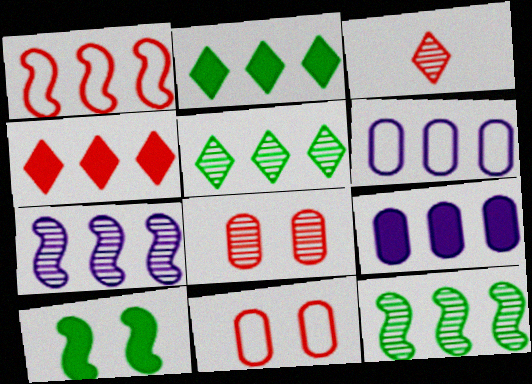[[1, 5, 9], 
[3, 6, 10], 
[4, 6, 12]]